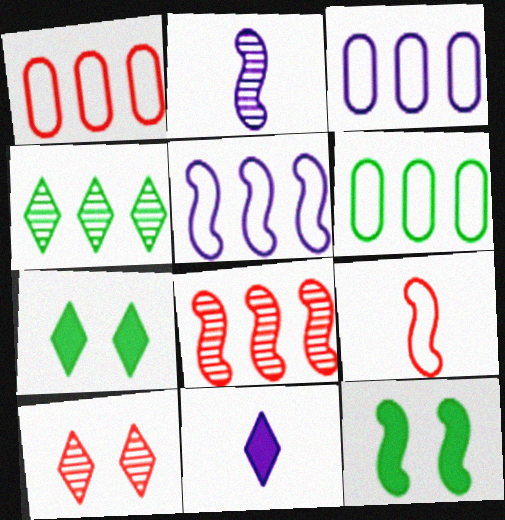[[1, 2, 7], 
[1, 3, 6]]